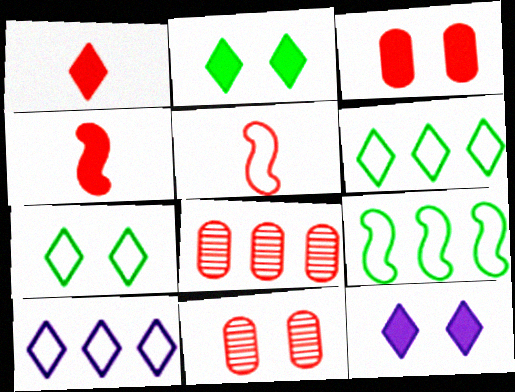[]